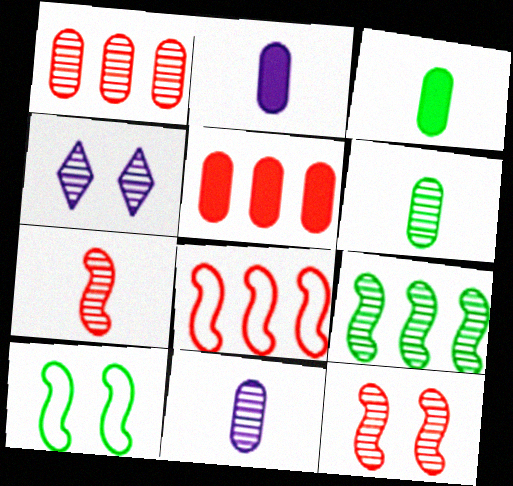[[3, 4, 8]]